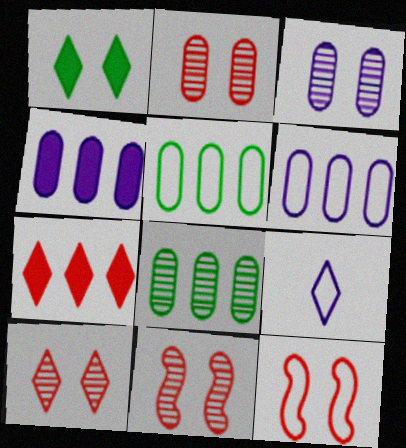[[1, 3, 12], 
[2, 10, 11], 
[5, 9, 12]]